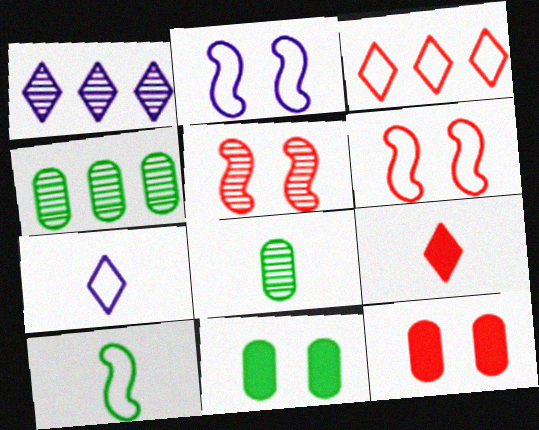[[1, 5, 8], 
[1, 10, 12], 
[2, 4, 9]]